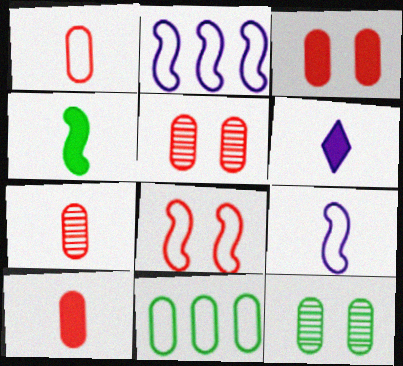[[1, 7, 10], 
[4, 6, 10]]